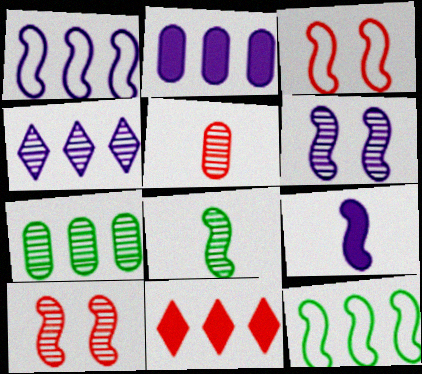[[1, 2, 4], 
[1, 6, 9], 
[1, 7, 11], 
[3, 5, 11], 
[9, 10, 12]]